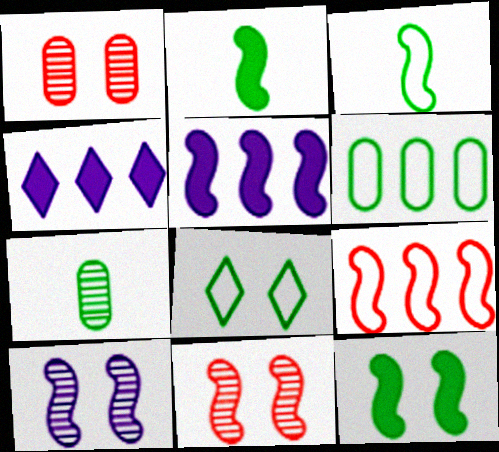[[1, 3, 4], 
[2, 9, 10], 
[3, 5, 11], 
[3, 6, 8]]